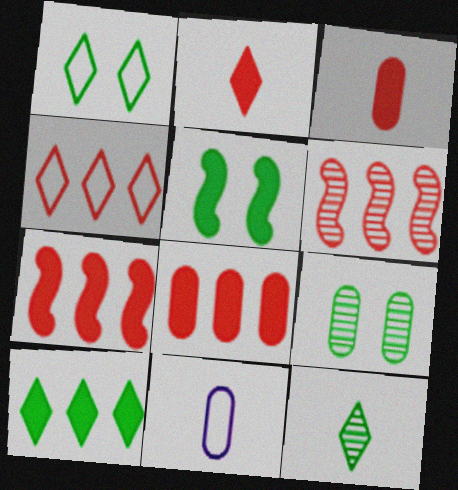[[1, 5, 9], 
[1, 10, 12], 
[4, 6, 8], 
[8, 9, 11]]